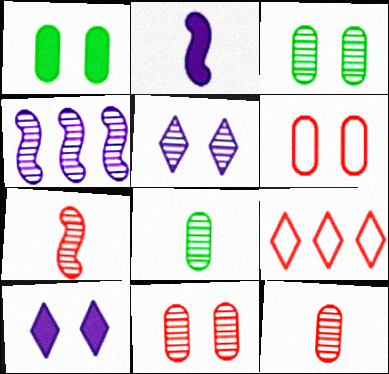[[2, 3, 9]]